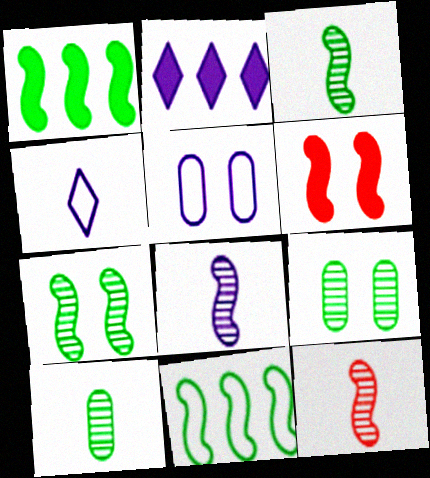[[2, 5, 8], 
[3, 8, 12], 
[6, 8, 11]]